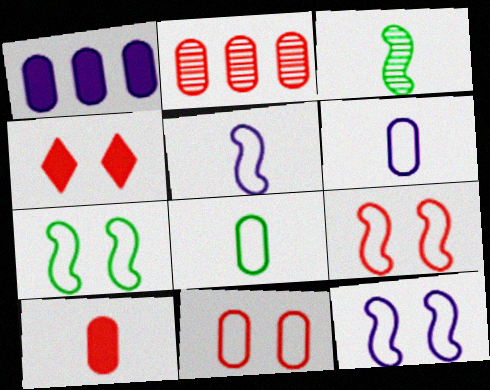[[2, 10, 11], 
[7, 9, 12]]